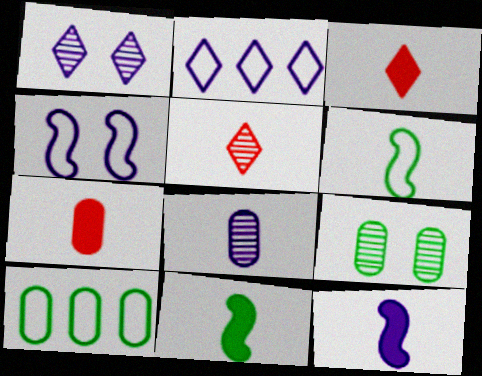[[3, 6, 8]]